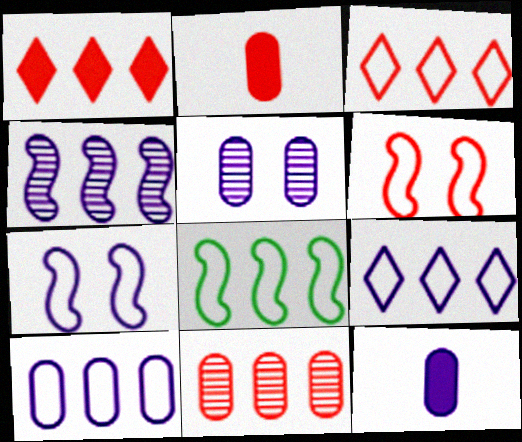[[3, 8, 10], 
[5, 10, 12]]